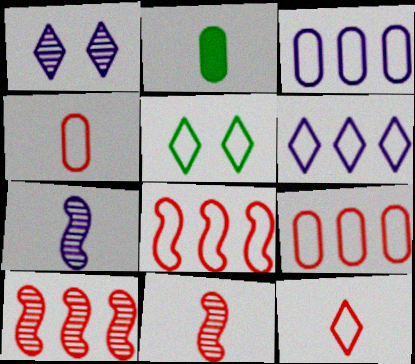[[1, 2, 8], 
[2, 7, 12], 
[5, 6, 12]]